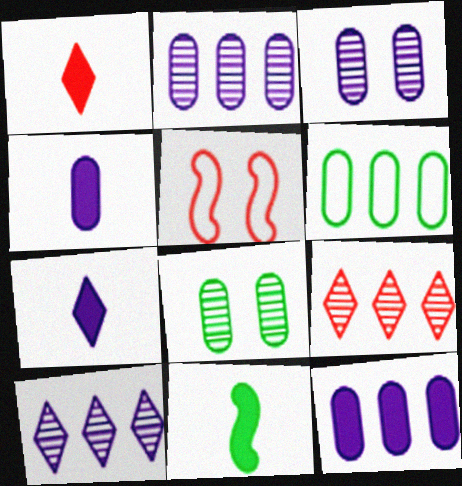[[1, 4, 11]]